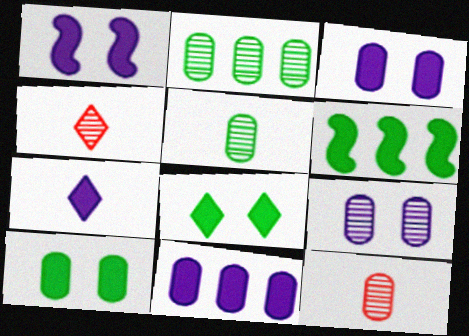[[1, 7, 11], 
[2, 9, 12]]